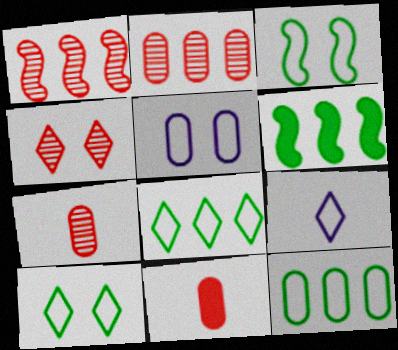[[1, 4, 7]]